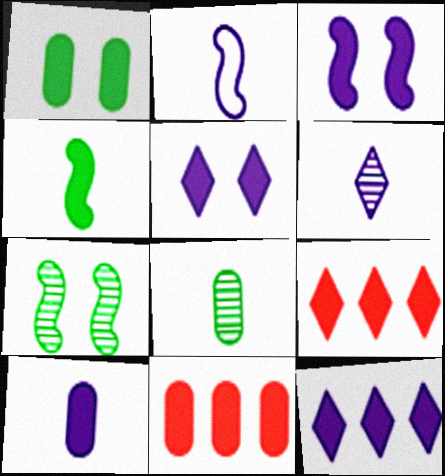[[1, 10, 11], 
[2, 6, 10], 
[3, 10, 12], 
[4, 5, 11]]